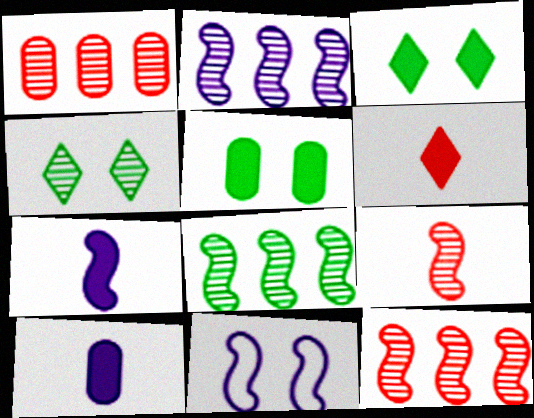[[2, 7, 11], 
[2, 8, 12]]